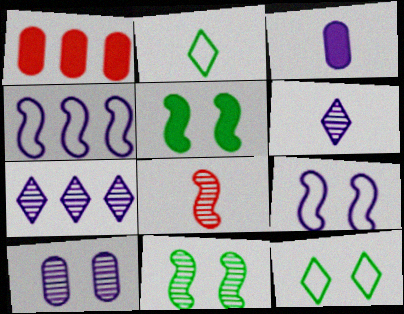[[2, 3, 8], 
[3, 7, 9], 
[4, 5, 8]]